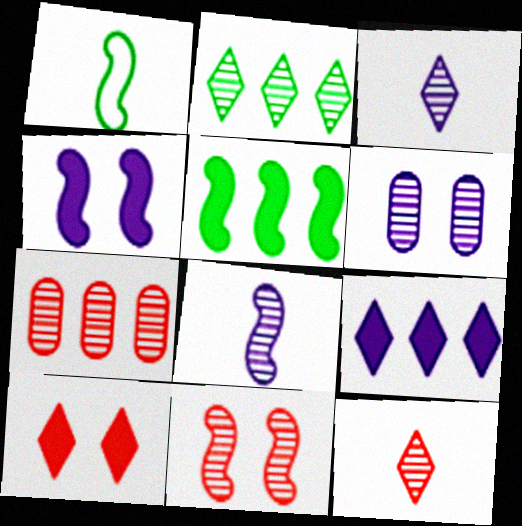[[7, 11, 12]]